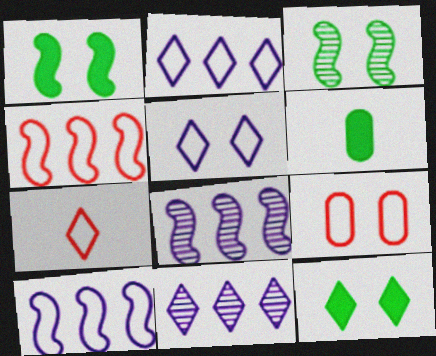[[4, 7, 9], 
[7, 11, 12]]